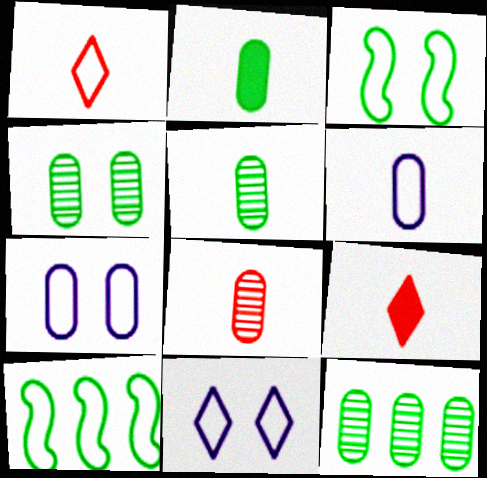[[1, 7, 10], 
[2, 6, 8], 
[4, 5, 12]]